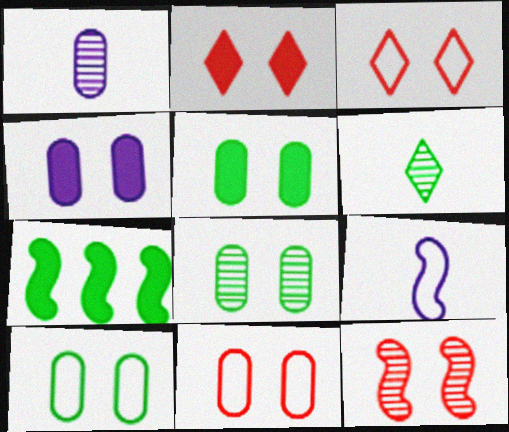[[1, 3, 7], 
[2, 11, 12], 
[4, 8, 11], 
[5, 8, 10], 
[6, 7, 10], 
[7, 9, 12]]